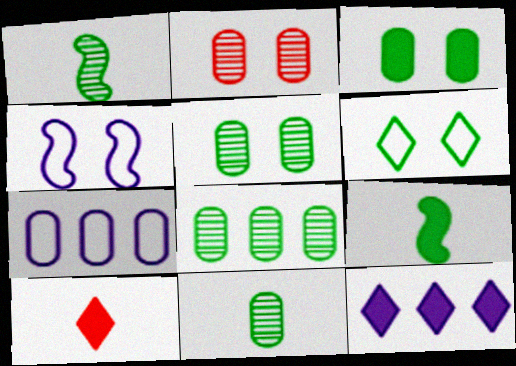[[4, 8, 10], 
[5, 8, 11], 
[6, 8, 9]]